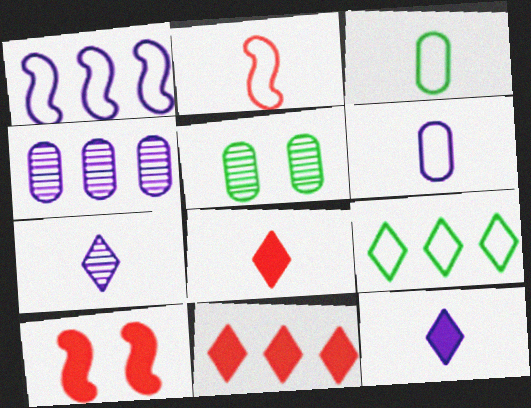[[1, 5, 8]]